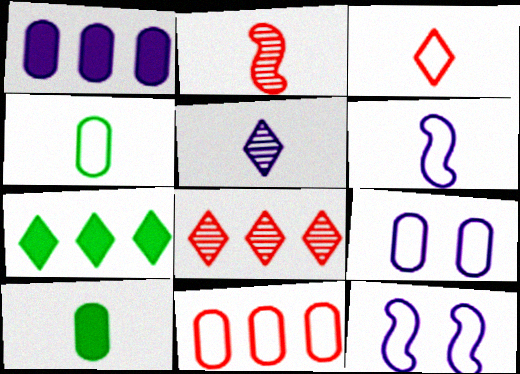[[1, 5, 12], 
[2, 7, 9], 
[3, 4, 6], 
[4, 9, 11], 
[8, 10, 12]]